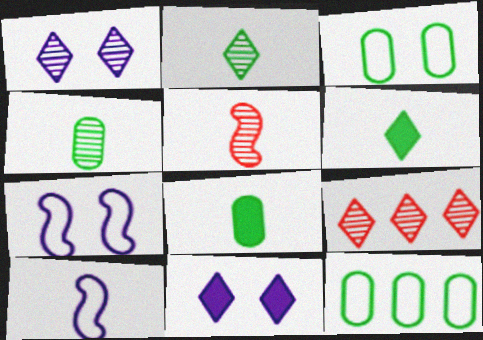[[1, 2, 9], 
[5, 11, 12], 
[7, 8, 9]]